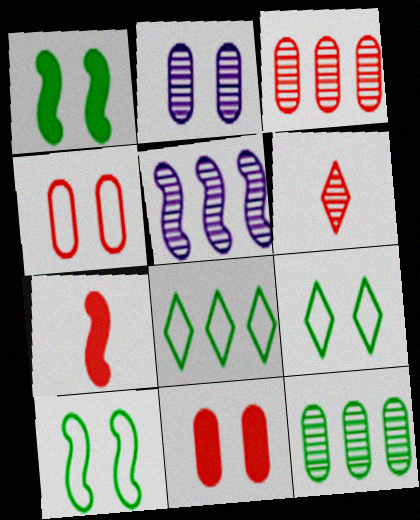[[2, 7, 8], 
[5, 7, 10]]